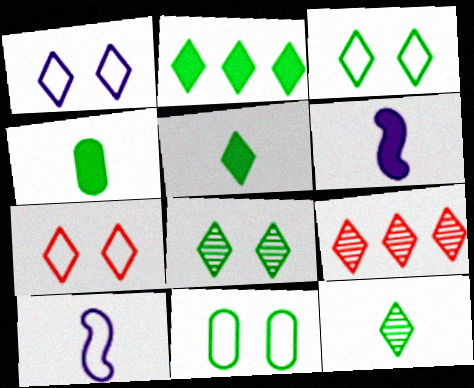[[1, 3, 7], 
[1, 5, 9], 
[2, 3, 12], 
[6, 9, 11]]